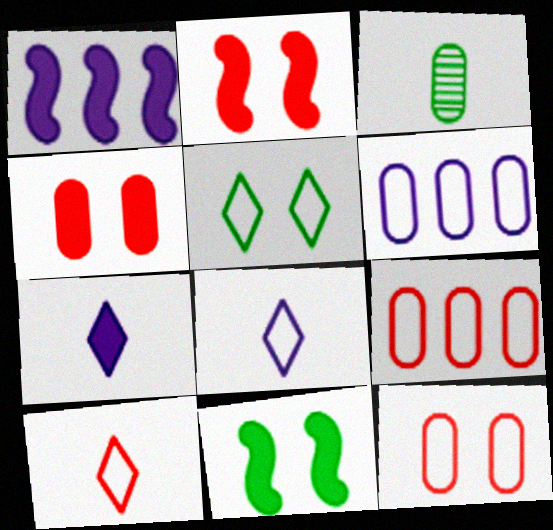[[3, 4, 6]]